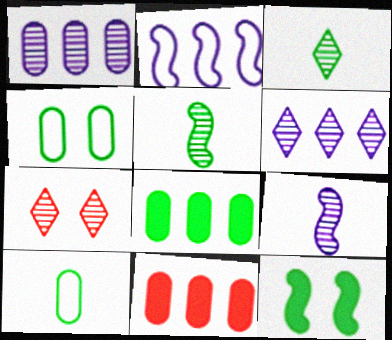[[1, 5, 7], 
[3, 6, 7]]